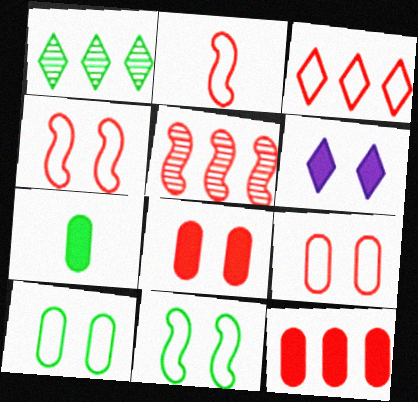[[1, 7, 11], 
[2, 3, 9], 
[3, 5, 12]]